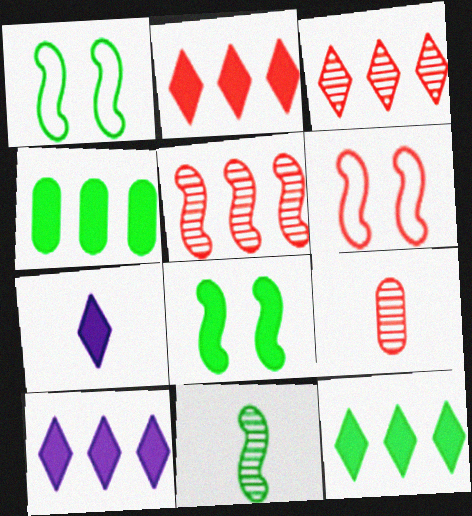[[1, 9, 10], 
[2, 6, 9], 
[2, 10, 12]]